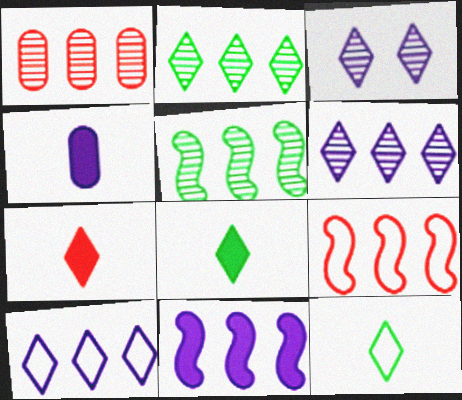[[1, 5, 6], 
[5, 9, 11]]